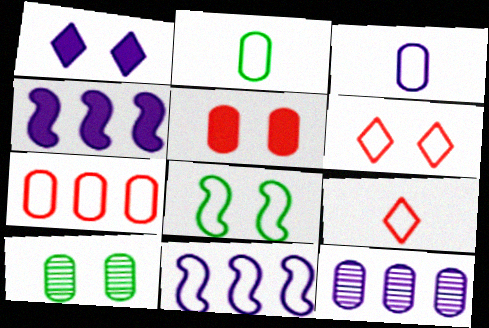[[2, 5, 12], 
[2, 6, 11], 
[4, 9, 10]]